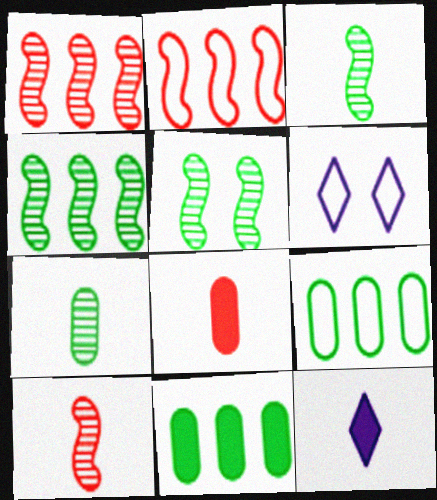[[3, 4, 5], 
[4, 6, 8], 
[6, 10, 11]]